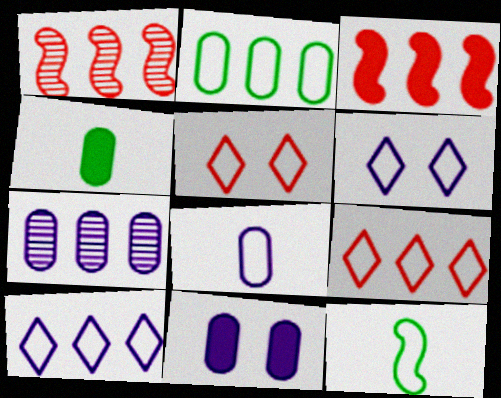[[1, 4, 6], 
[7, 8, 11]]